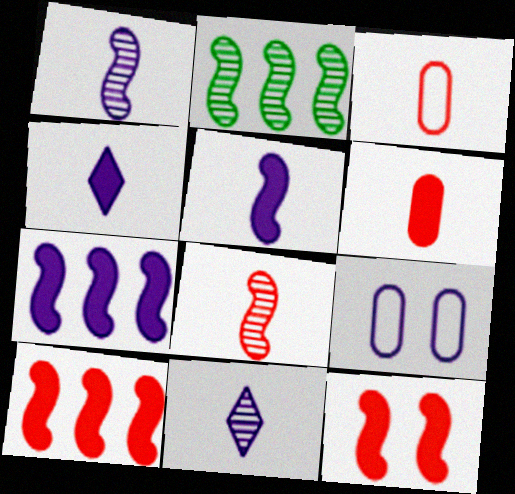[[7, 9, 11]]